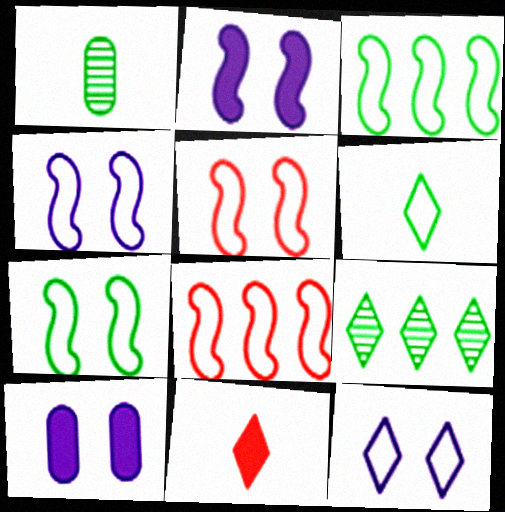[[4, 5, 7], 
[9, 11, 12]]